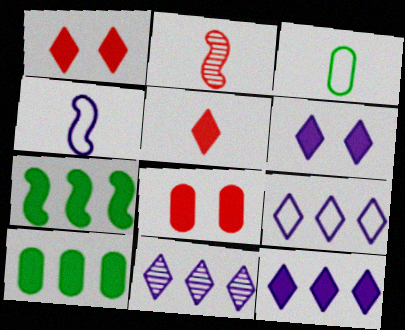[[9, 11, 12]]